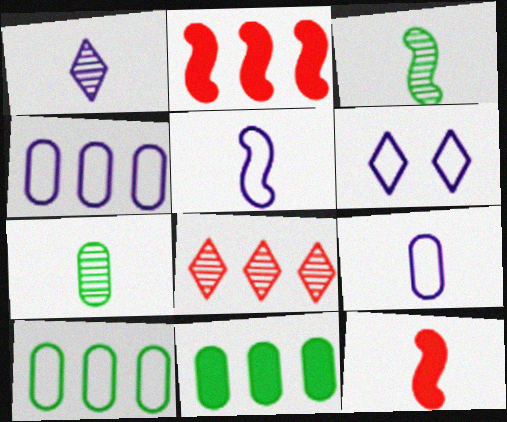[[2, 6, 7], 
[3, 5, 12], 
[4, 5, 6]]